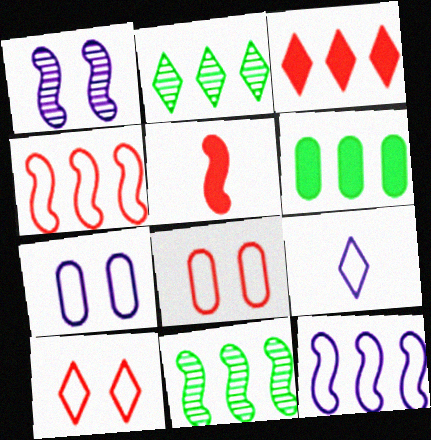[[2, 5, 7], 
[7, 9, 12]]